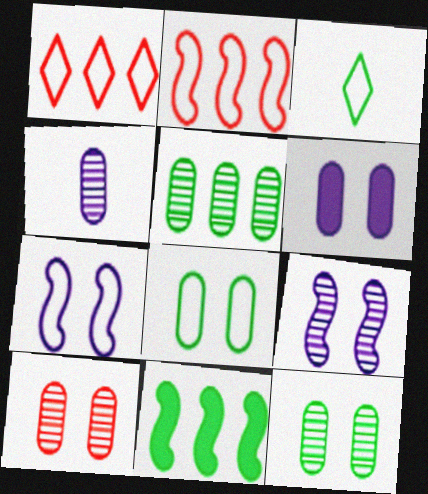[[3, 11, 12], 
[4, 5, 10], 
[6, 8, 10]]